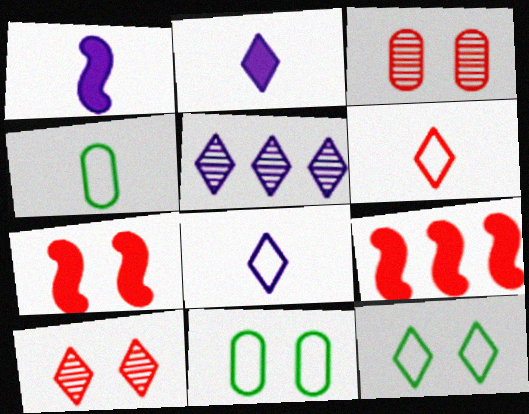[[3, 6, 9], 
[4, 5, 7]]